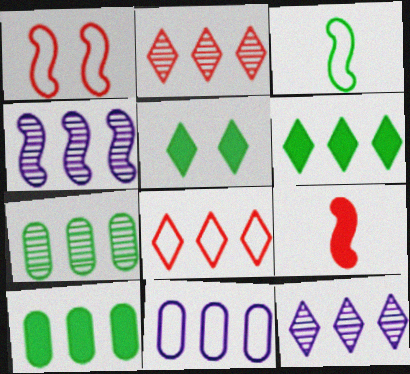[[2, 4, 7], 
[3, 5, 7], 
[4, 8, 10], 
[6, 8, 12]]